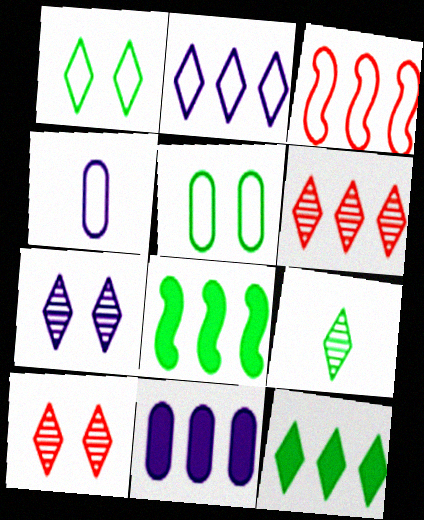[[1, 3, 4], 
[1, 9, 12], 
[2, 6, 12], 
[4, 8, 10], 
[5, 8, 9], 
[6, 7, 9]]